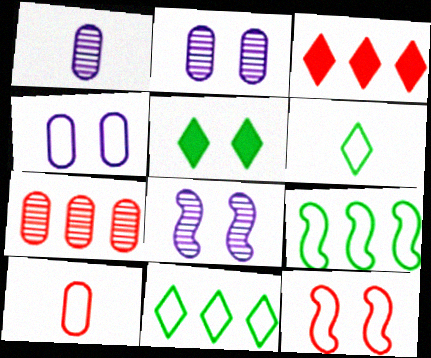[[2, 5, 12]]